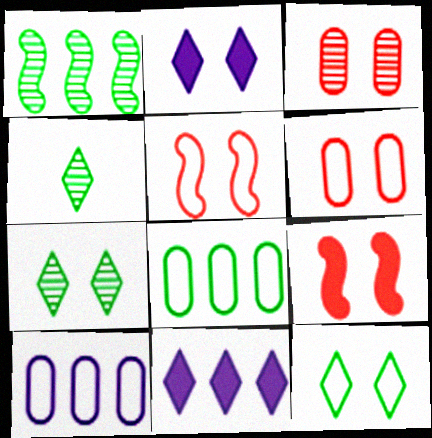[[4, 9, 10]]